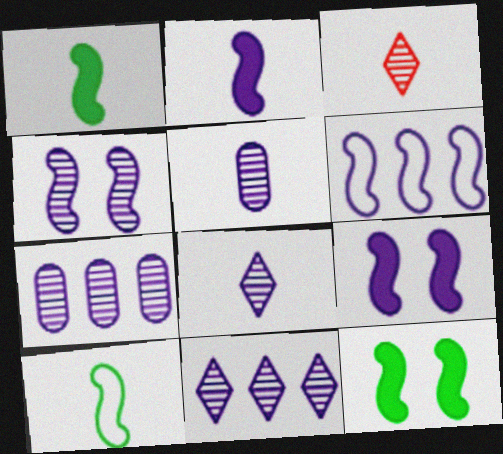[[2, 4, 6], 
[4, 5, 11], 
[4, 7, 8]]